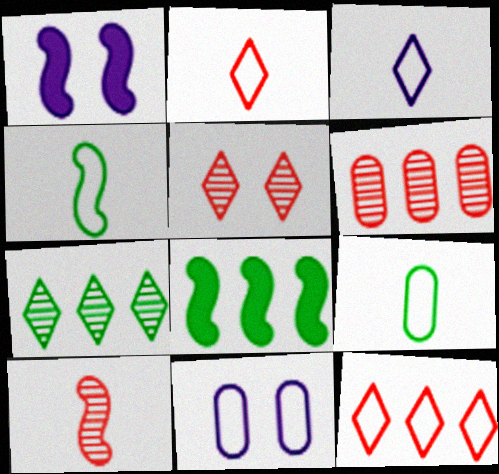[[4, 11, 12], 
[5, 6, 10]]